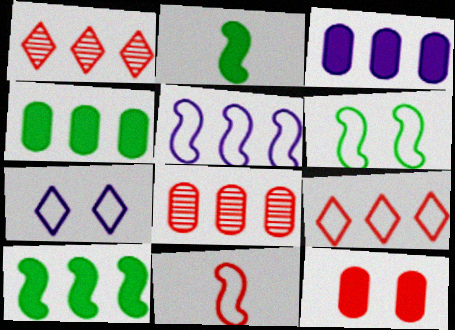[[1, 4, 5], 
[1, 11, 12], 
[2, 7, 8], 
[5, 6, 11]]